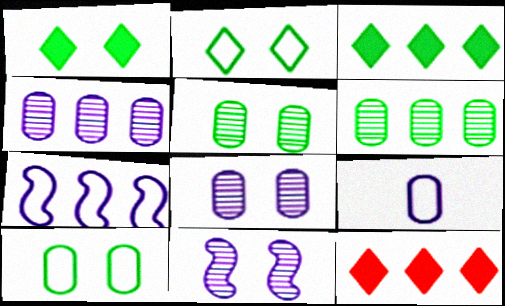[[6, 7, 12]]